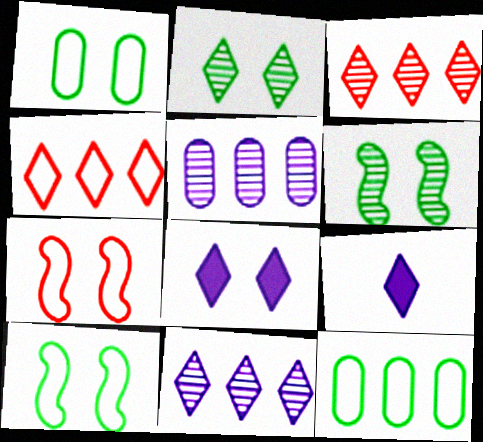[[2, 4, 9]]